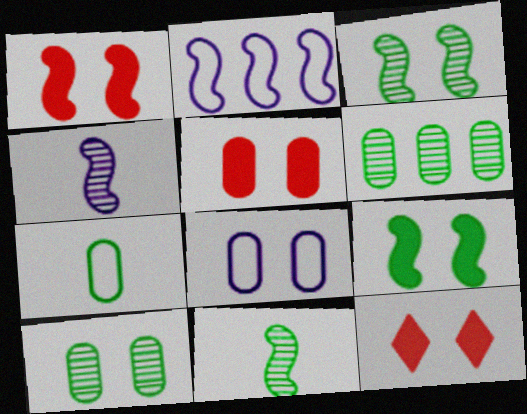[[1, 2, 11], 
[1, 5, 12], 
[3, 8, 12], 
[5, 8, 10]]